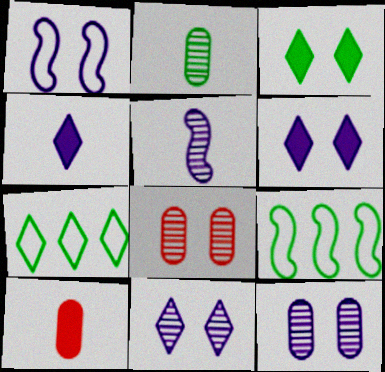[[1, 3, 8], 
[1, 6, 12], 
[2, 3, 9], 
[4, 8, 9], 
[9, 10, 11]]